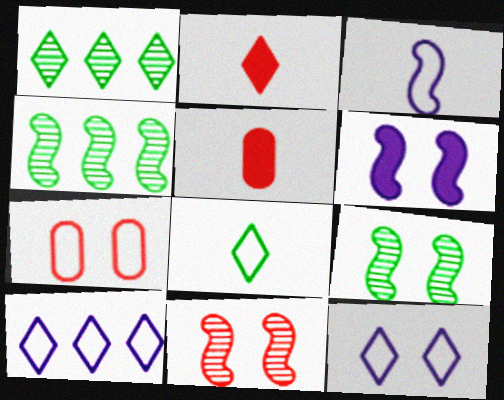[[1, 2, 12], 
[4, 5, 12], 
[5, 9, 10]]